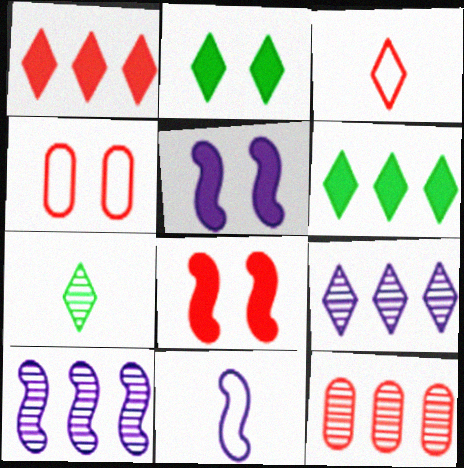[[2, 3, 9], 
[2, 11, 12], 
[3, 8, 12], 
[5, 10, 11]]